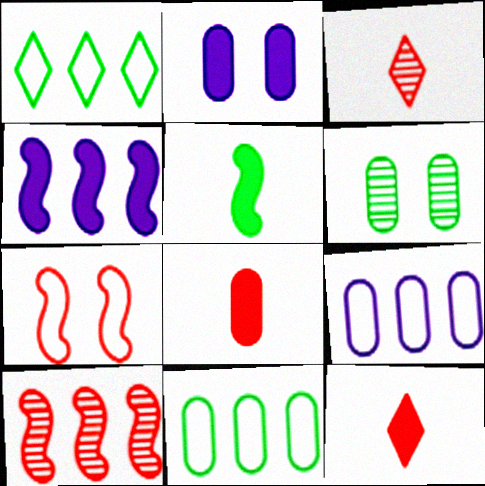[[1, 5, 6], 
[6, 8, 9]]